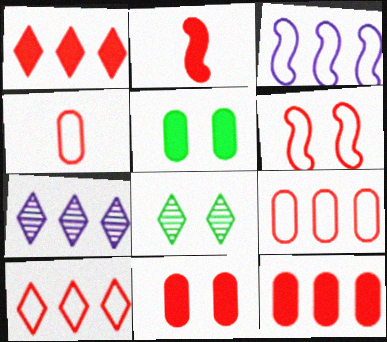[[1, 2, 11], 
[4, 6, 10]]